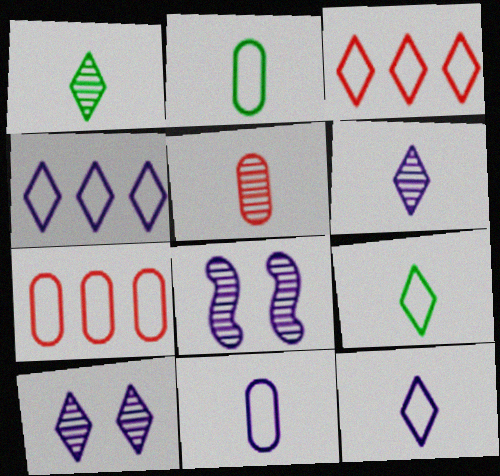[]